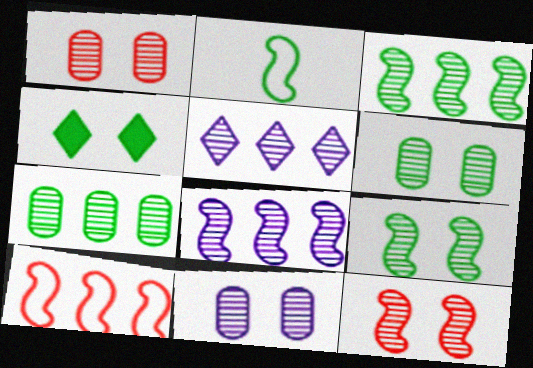[[1, 6, 11], 
[2, 4, 7]]